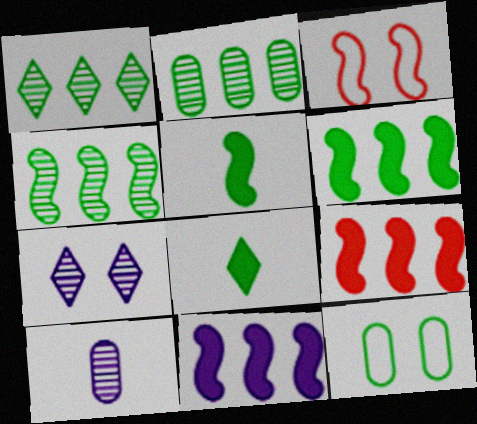[[1, 2, 4], 
[1, 5, 12], 
[4, 8, 12], 
[6, 9, 11]]